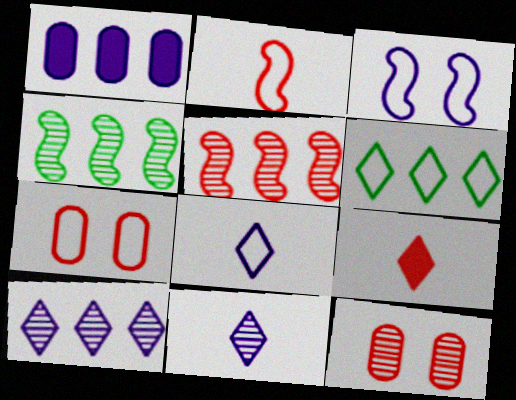[[1, 3, 11], 
[1, 5, 6], 
[4, 11, 12], 
[5, 7, 9]]